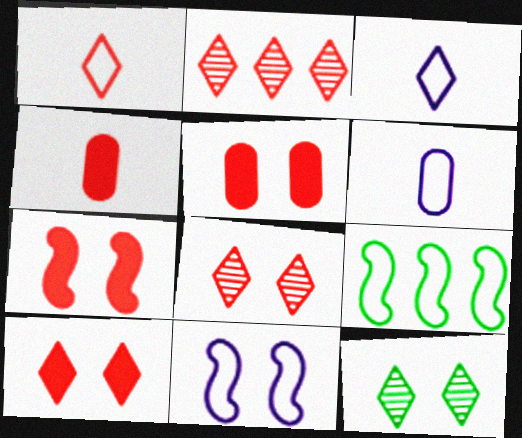[[1, 2, 10], 
[5, 7, 10], 
[5, 11, 12]]